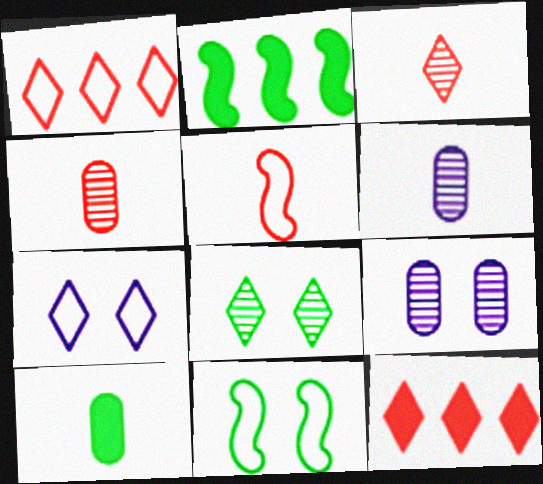[[2, 4, 7], 
[6, 11, 12]]